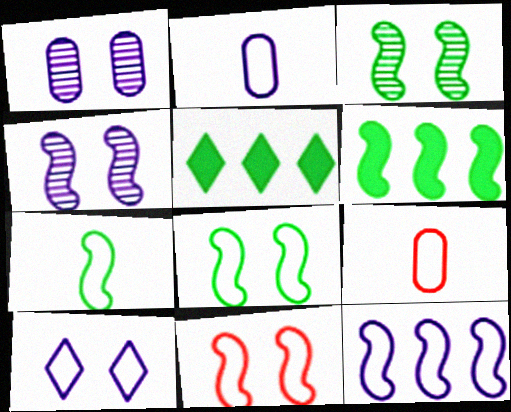[[2, 10, 12], 
[3, 6, 7], 
[4, 5, 9], 
[7, 11, 12]]